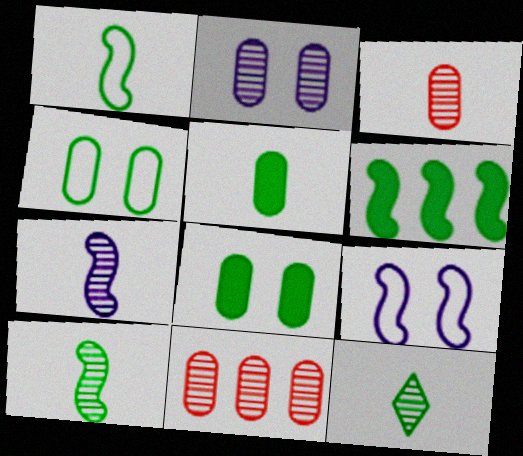[[1, 5, 12], 
[3, 7, 12], 
[4, 6, 12]]